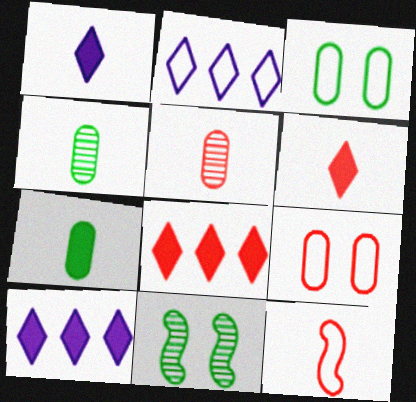[[1, 4, 12], 
[2, 3, 12], 
[5, 6, 12]]